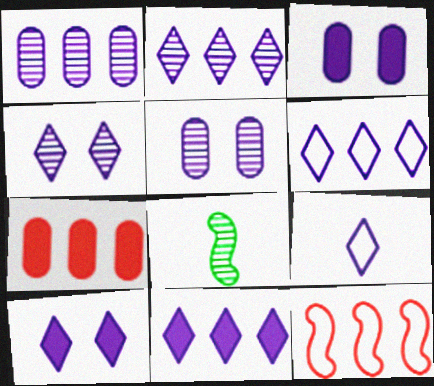[[2, 6, 11], 
[2, 9, 10], 
[4, 9, 11]]